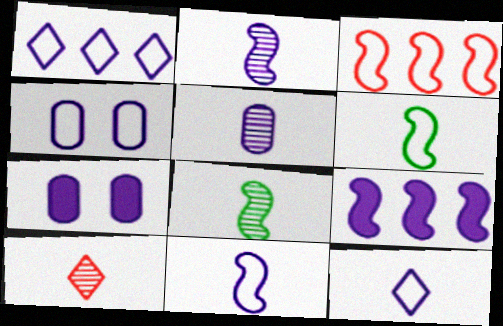[[1, 2, 7], 
[1, 4, 11], 
[5, 8, 10]]